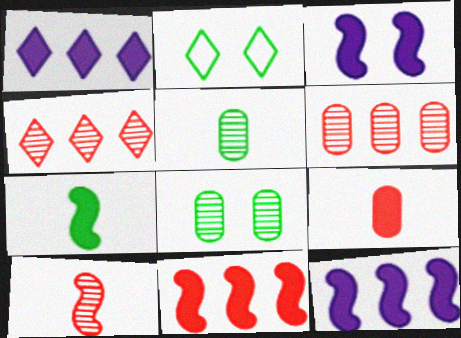[[3, 7, 11]]